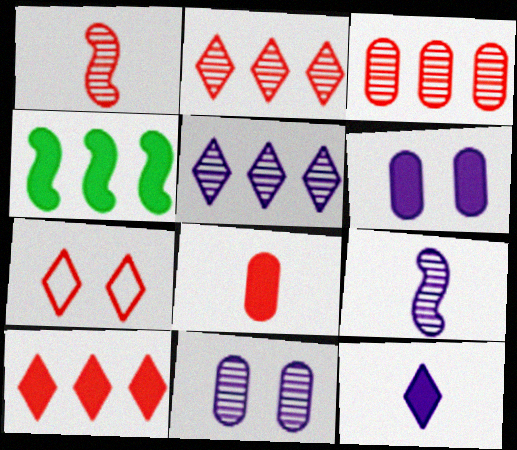[[5, 9, 11]]